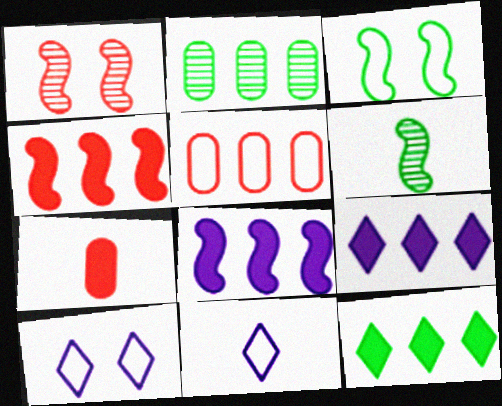[[3, 5, 11], 
[6, 7, 11]]